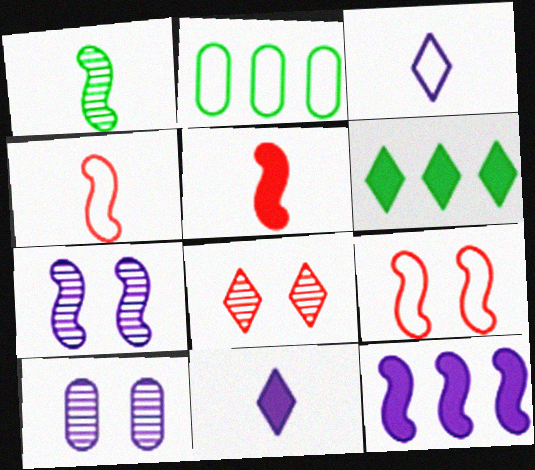[[1, 9, 12], 
[2, 3, 9], 
[3, 6, 8], 
[3, 10, 12], 
[4, 6, 10]]